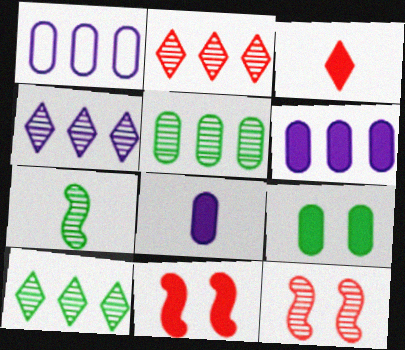[[2, 4, 10]]